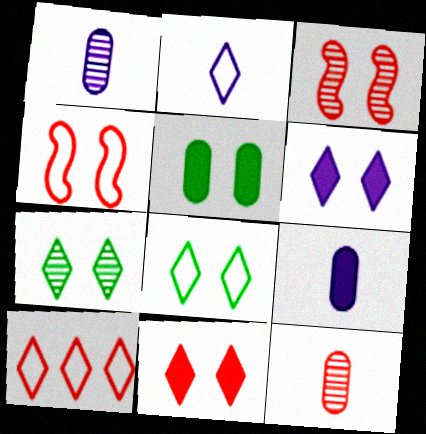[[2, 8, 10]]